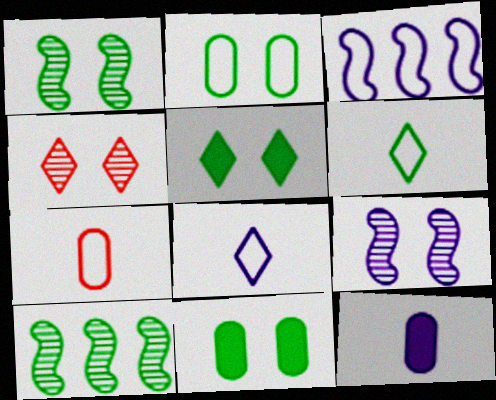[[1, 2, 5], 
[6, 10, 11]]